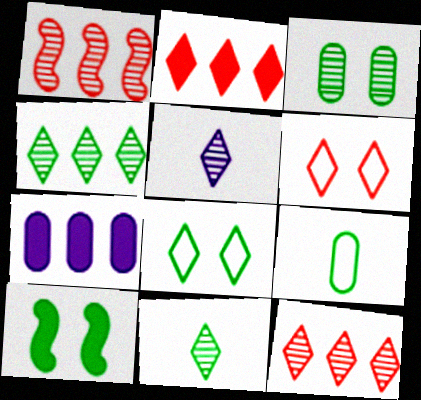[[1, 3, 5], 
[2, 5, 8], 
[3, 8, 10], 
[4, 9, 10]]